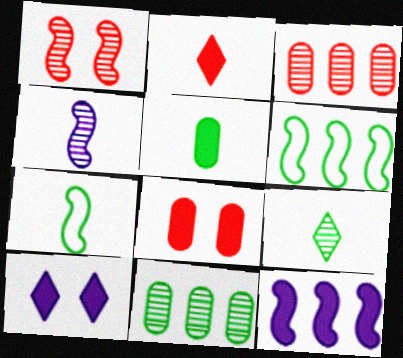[[1, 7, 12], 
[3, 7, 10], 
[5, 7, 9]]